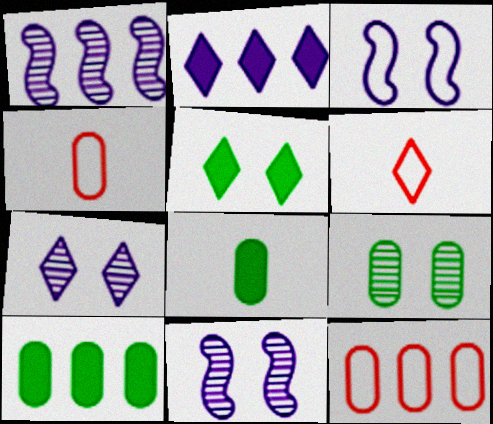[[1, 4, 5], 
[6, 10, 11]]